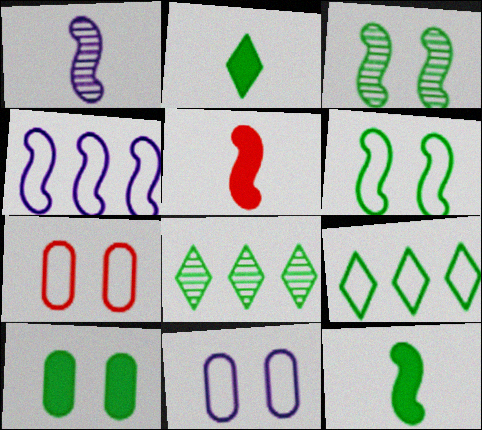[[3, 4, 5], 
[5, 8, 11]]